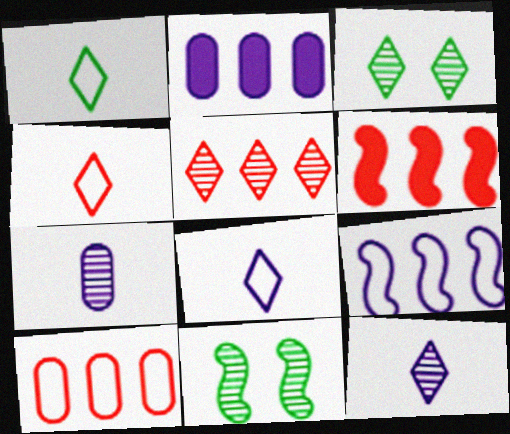[[1, 4, 8], 
[2, 4, 11], 
[3, 5, 12], 
[5, 6, 10], 
[5, 7, 11]]